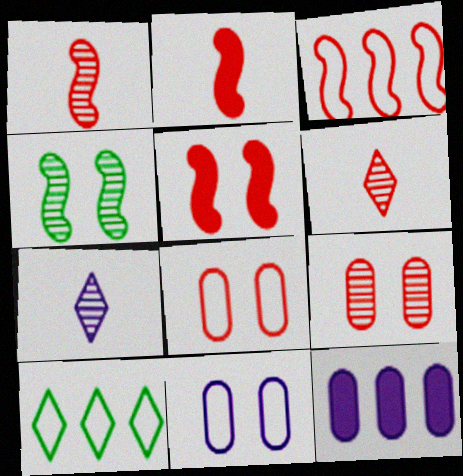[[1, 3, 5]]